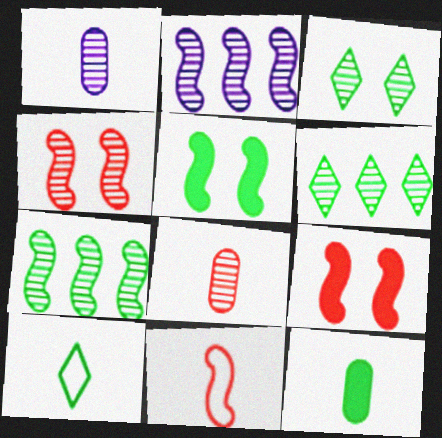[[1, 4, 6], 
[2, 3, 8], 
[2, 5, 11]]